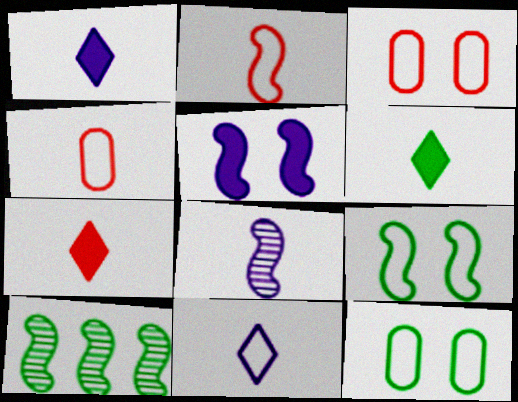[[1, 3, 10], 
[1, 6, 7], 
[2, 5, 10], 
[4, 6, 8], 
[6, 10, 12]]